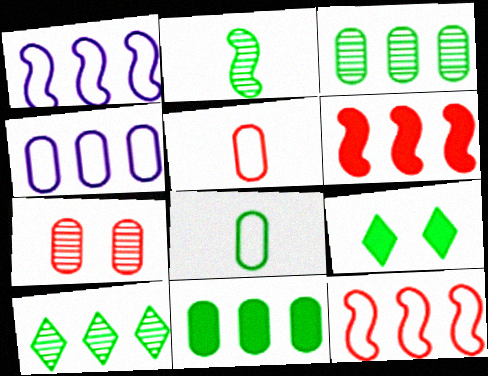[[4, 6, 10]]